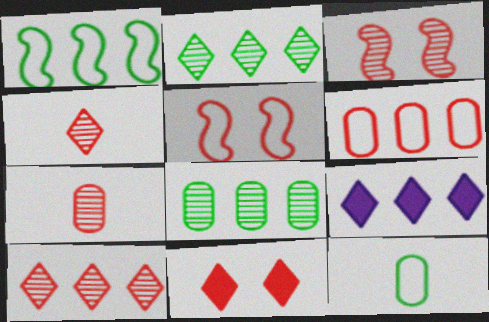[[3, 7, 10], 
[3, 9, 12]]